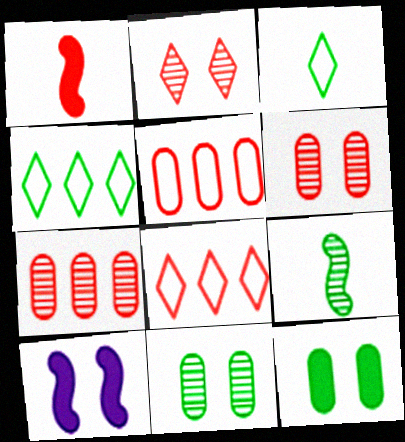[[1, 2, 5], 
[1, 6, 8], 
[3, 7, 10], 
[4, 9, 12]]